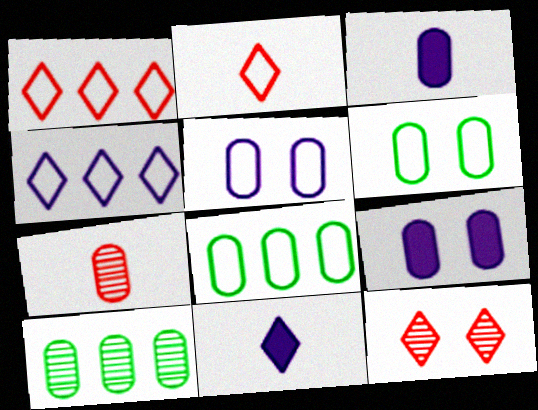[[7, 8, 9]]